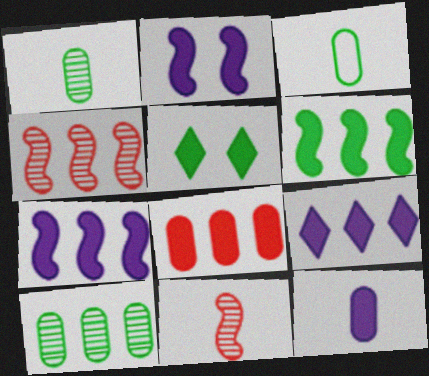[[2, 9, 12], 
[6, 8, 9]]